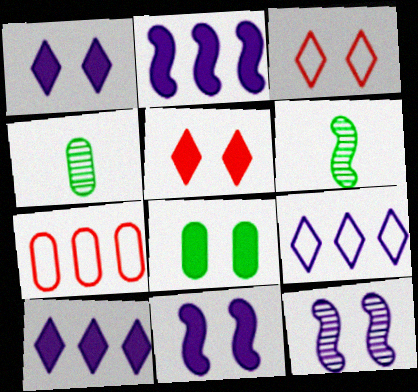[[1, 6, 7], 
[2, 3, 4], 
[3, 8, 12], 
[5, 8, 11]]